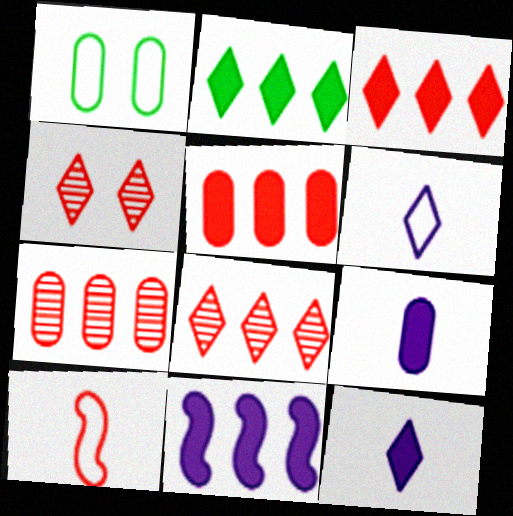[[1, 7, 9], 
[2, 4, 6], 
[2, 5, 11], 
[4, 5, 10]]